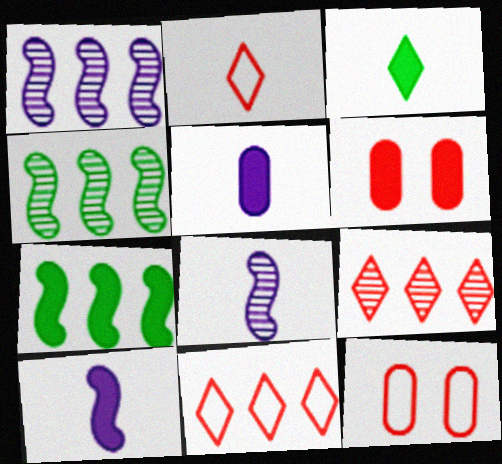[[1, 3, 12]]